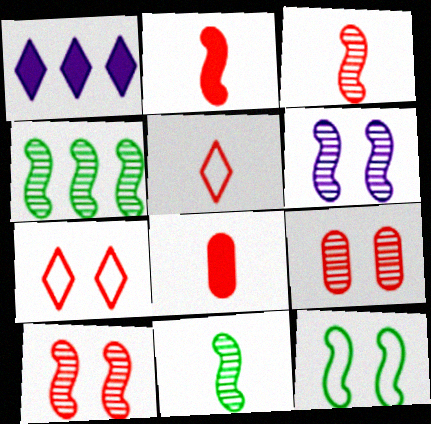[[3, 4, 6], 
[3, 5, 8]]